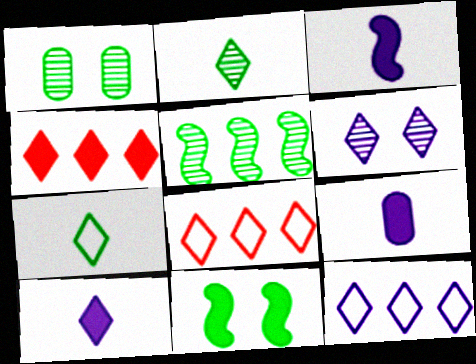[[1, 2, 5], 
[1, 3, 8], 
[3, 9, 10], 
[4, 6, 7], 
[4, 9, 11], 
[6, 10, 12]]